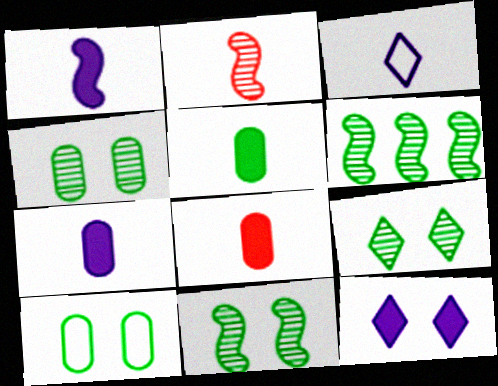[[2, 3, 5], 
[4, 9, 11], 
[5, 7, 8]]